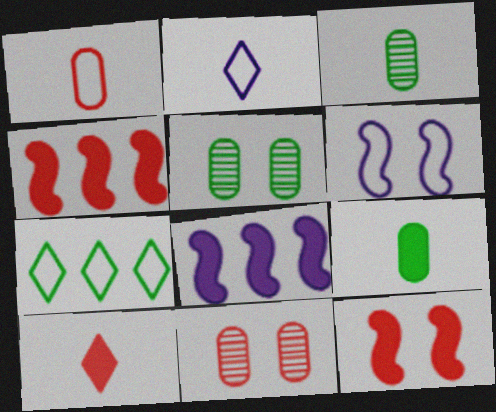[[1, 6, 7], 
[2, 4, 5]]